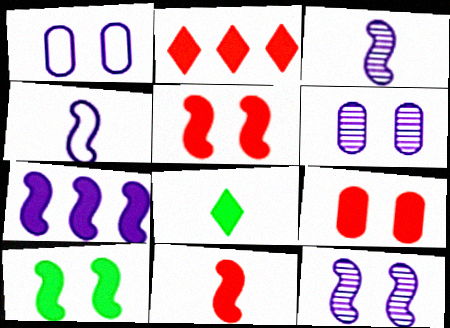[[2, 9, 11], 
[4, 7, 12], 
[7, 8, 9], 
[7, 10, 11]]